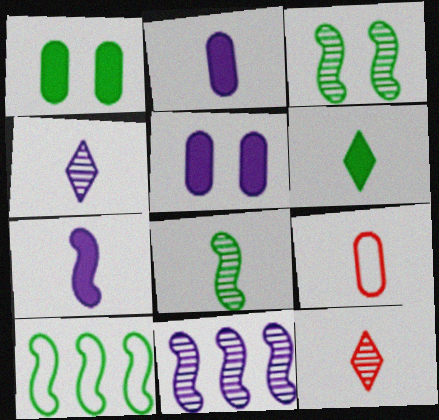[[5, 10, 12]]